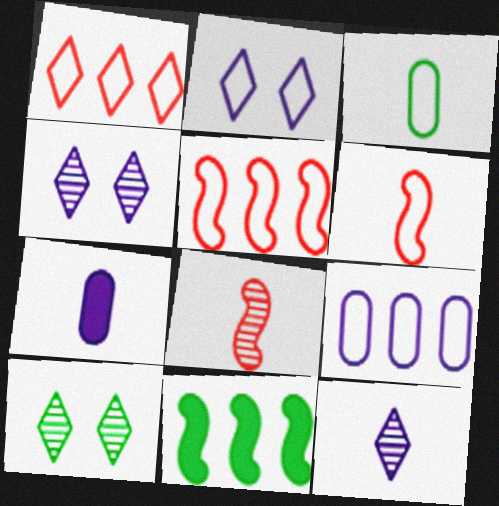[[2, 3, 5], 
[3, 10, 11], 
[5, 7, 10]]